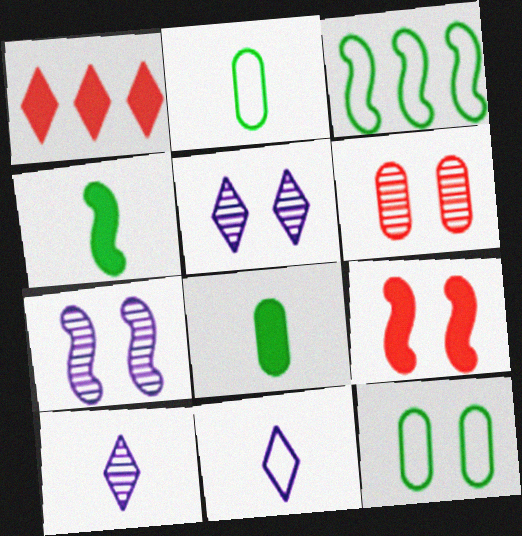[[1, 2, 7], 
[5, 9, 12]]